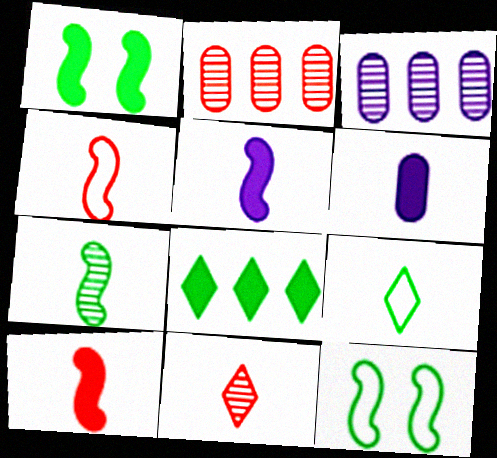[[4, 5, 7]]